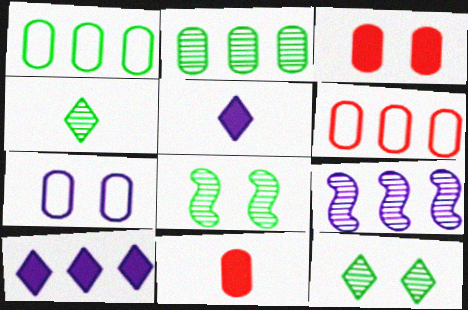[[2, 4, 8], 
[2, 7, 11], 
[5, 6, 8], 
[5, 7, 9]]